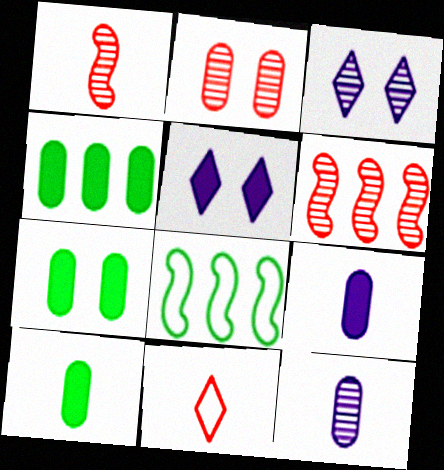[[4, 7, 10]]